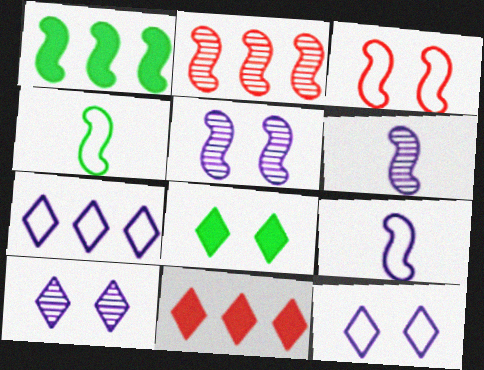[[1, 3, 6]]